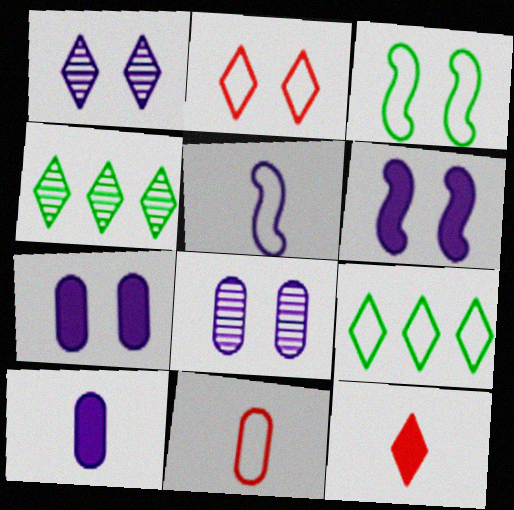[[1, 9, 12], 
[4, 6, 11]]